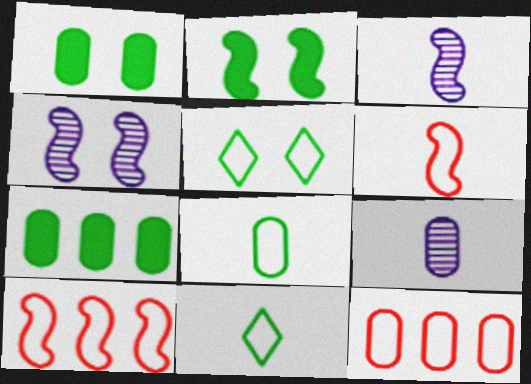[[1, 9, 12], 
[2, 3, 10]]